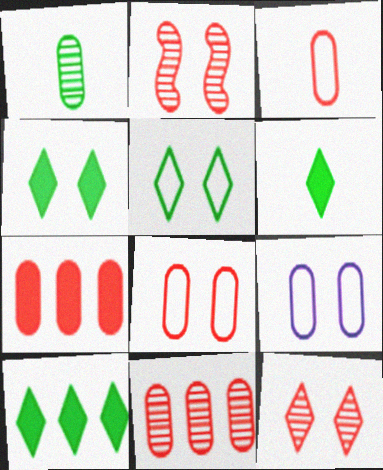[[1, 7, 9], 
[2, 4, 9], 
[4, 6, 10]]